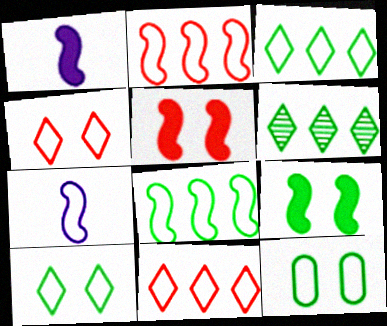[[7, 11, 12]]